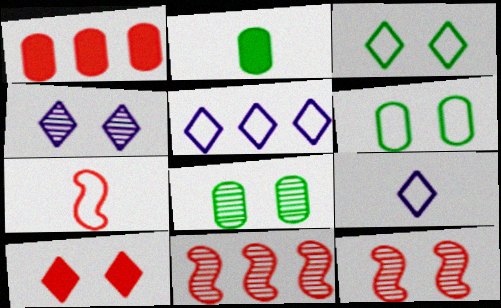[[2, 5, 12], 
[3, 4, 10], 
[4, 8, 12], 
[5, 6, 7]]